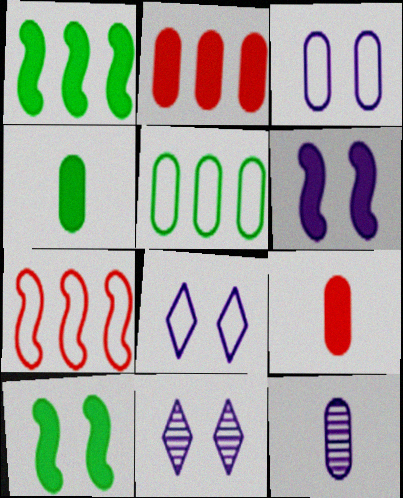[[3, 6, 11], 
[4, 7, 11]]